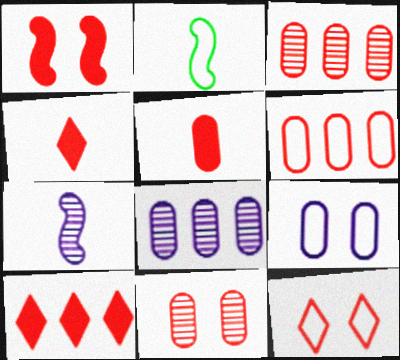[[1, 5, 10], 
[1, 11, 12], 
[5, 6, 11]]